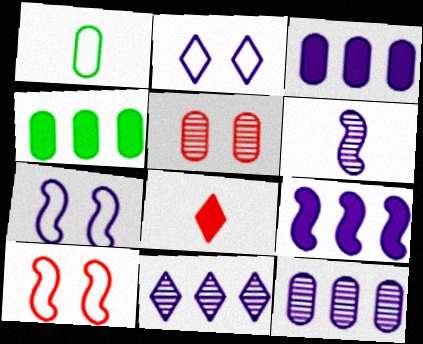[[1, 3, 5], 
[1, 6, 8], 
[2, 3, 6], 
[6, 7, 9]]